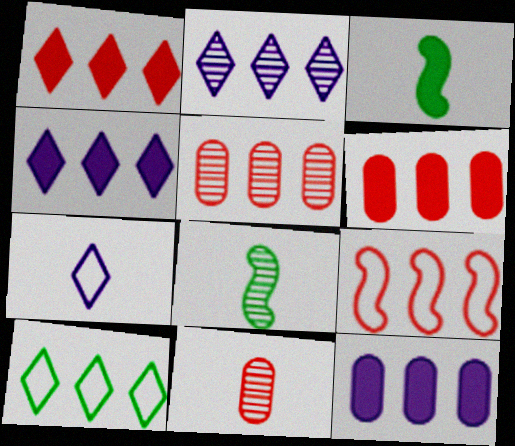[[1, 2, 10], 
[1, 5, 9], 
[3, 7, 11]]